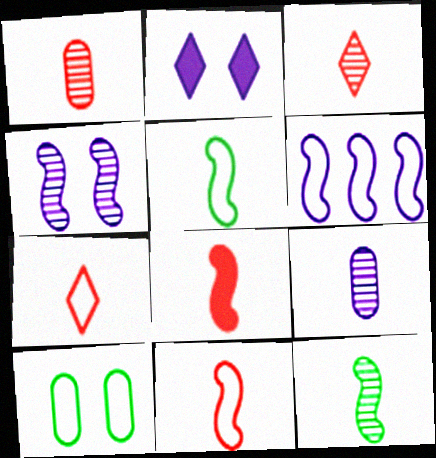[[1, 7, 8], 
[2, 6, 9], 
[3, 9, 12], 
[6, 7, 10]]